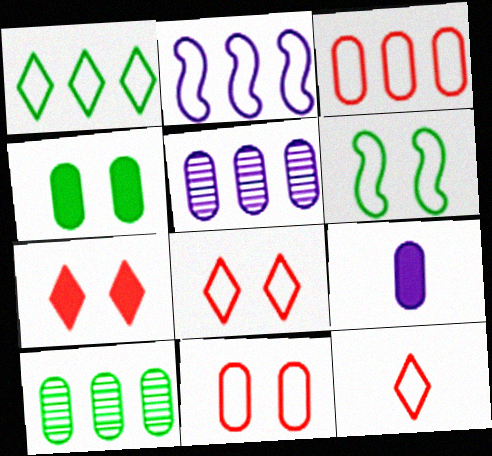[[1, 2, 3], 
[9, 10, 11]]